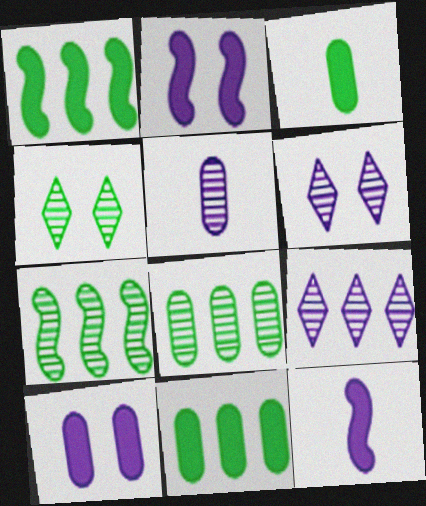[]